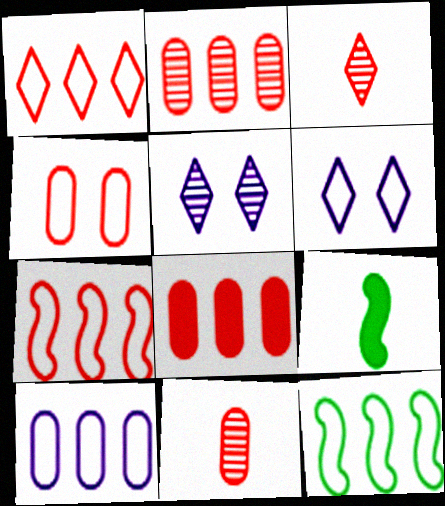[[1, 10, 12], 
[2, 6, 9], 
[4, 8, 11]]